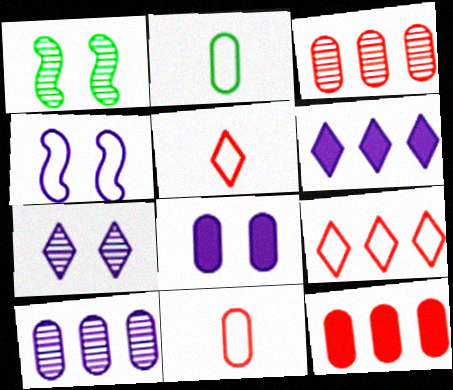[[1, 6, 11], 
[2, 3, 8], 
[2, 4, 9], 
[4, 7, 8]]